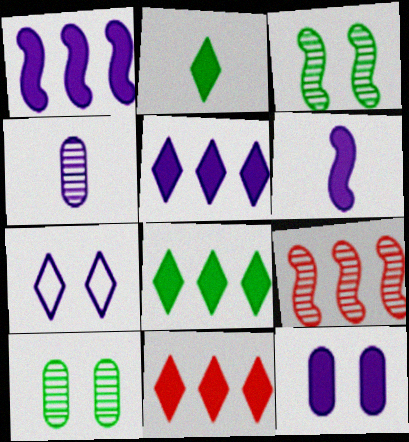[[1, 4, 7], 
[5, 6, 12], 
[5, 8, 11]]